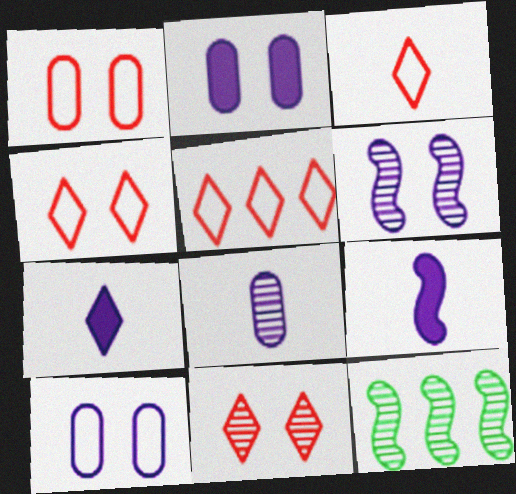[[1, 7, 12], 
[2, 3, 12], 
[3, 4, 5], 
[8, 11, 12]]